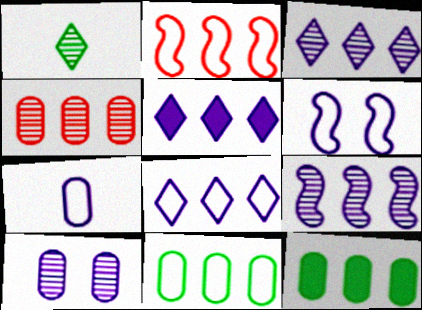[[2, 3, 12], 
[2, 8, 11], 
[3, 5, 8], 
[6, 7, 8]]